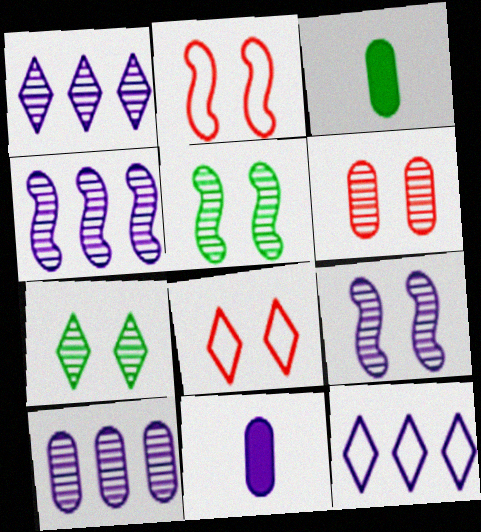[[1, 2, 3], 
[1, 4, 10], 
[3, 4, 8], 
[6, 7, 9], 
[9, 11, 12]]